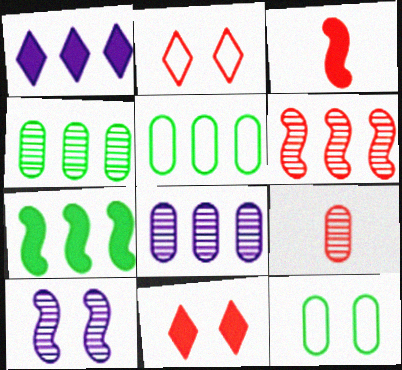[[1, 5, 6], 
[10, 11, 12]]